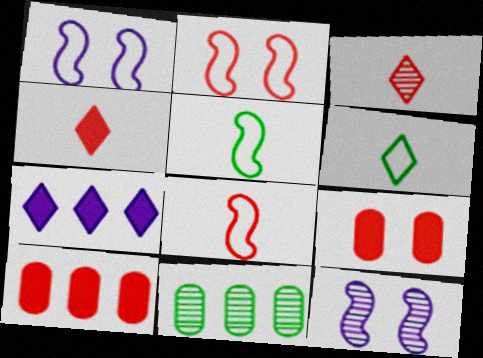[[1, 4, 11], 
[2, 3, 10], 
[3, 11, 12], 
[6, 10, 12]]